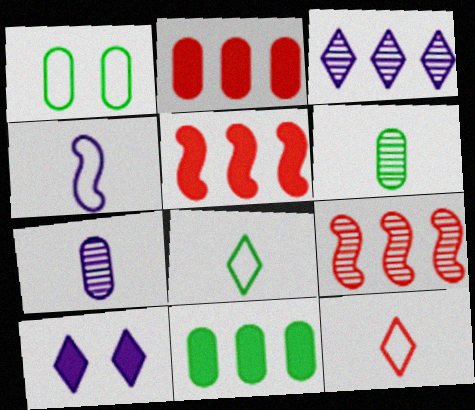[[1, 2, 7], 
[1, 6, 11]]